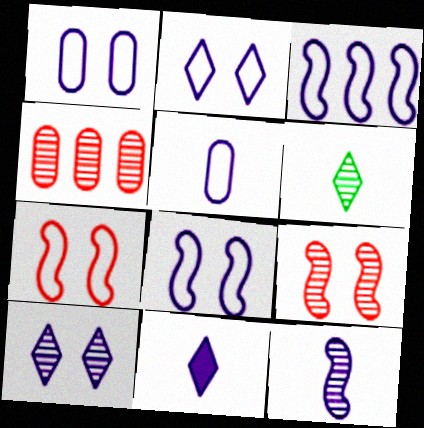[[1, 2, 8], 
[2, 3, 5], 
[5, 11, 12]]